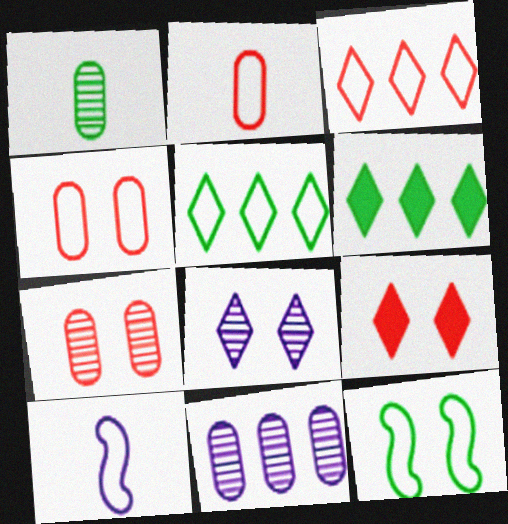[[1, 6, 12], 
[1, 7, 11], 
[4, 5, 10], 
[6, 7, 10]]